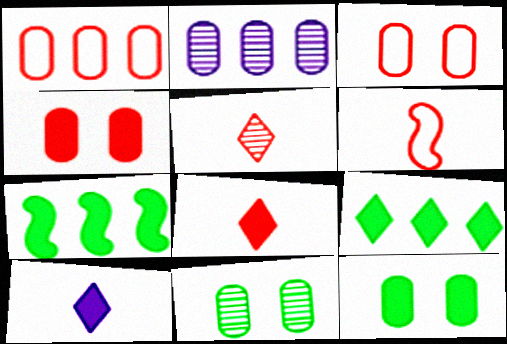[[4, 7, 10]]